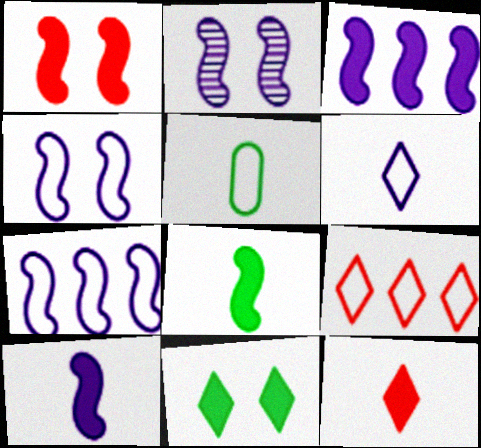[[1, 3, 8], 
[2, 7, 10], 
[4, 5, 9]]